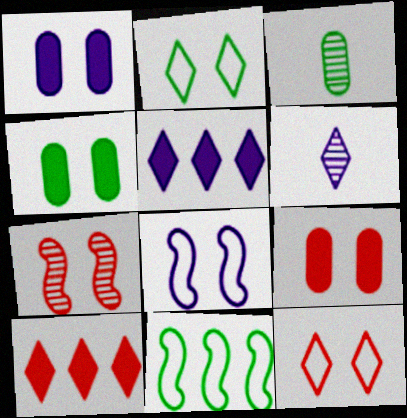[[1, 2, 7], 
[1, 4, 9], 
[2, 6, 10], 
[3, 8, 10], 
[6, 9, 11], 
[7, 9, 12]]